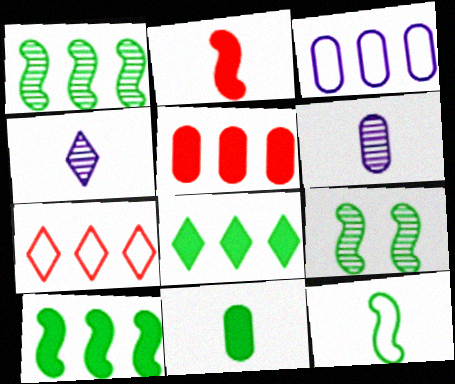[[9, 10, 12]]